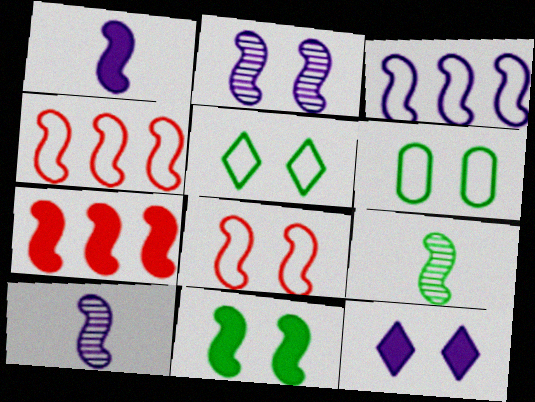[[1, 2, 3], 
[1, 7, 11], 
[2, 8, 11], 
[4, 10, 11]]